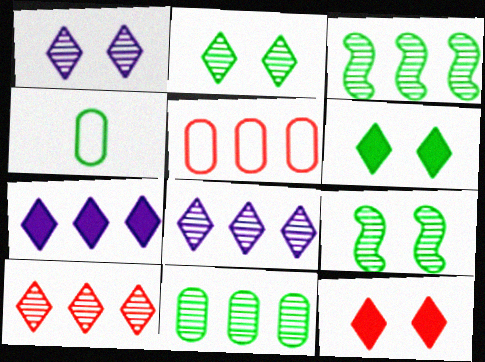[[3, 4, 6], 
[3, 5, 7]]